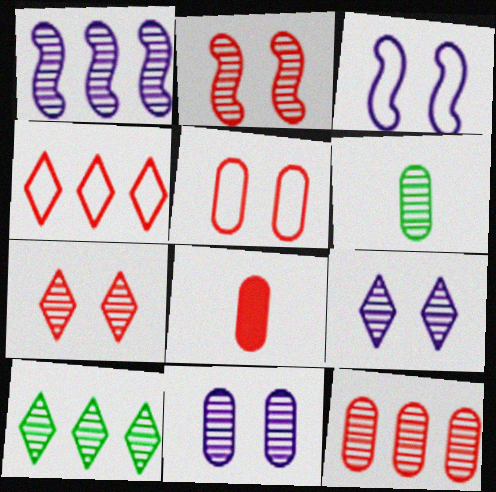[[1, 6, 7], 
[1, 10, 12], 
[2, 4, 8], 
[3, 8, 10], 
[5, 8, 12], 
[6, 11, 12]]